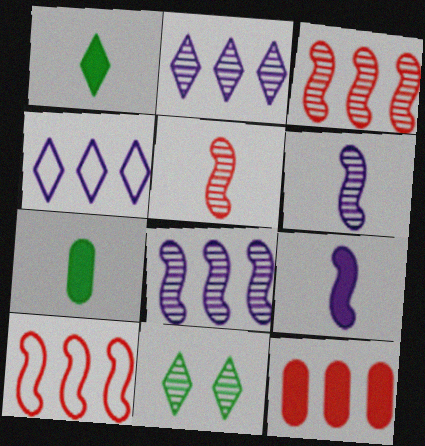[]